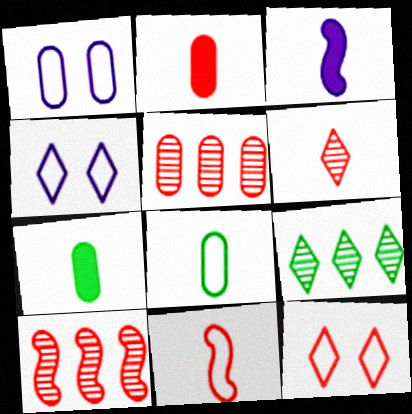[[1, 5, 7], 
[2, 6, 11], 
[2, 10, 12], 
[3, 6, 8], 
[4, 7, 10]]